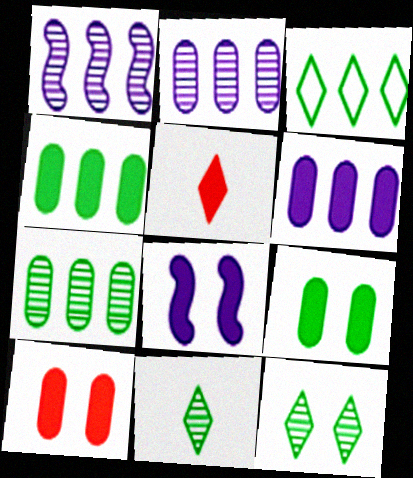[[4, 5, 8]]